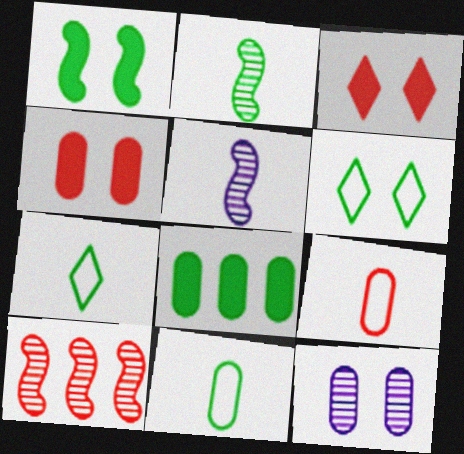[[2, 6, 8], 
[3, 9, 10], 
[8, 9, 12]]